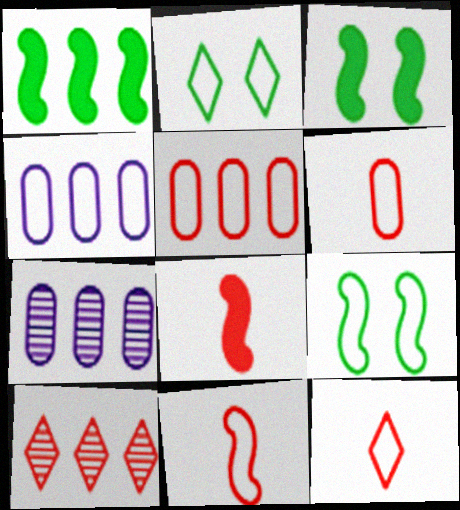[[1, 4, 10], 
[2, 4, 11], 
[2, 7, 8], 
[3, 7, 12], 
[4, 9, 12], 
[6, 11, 12]]